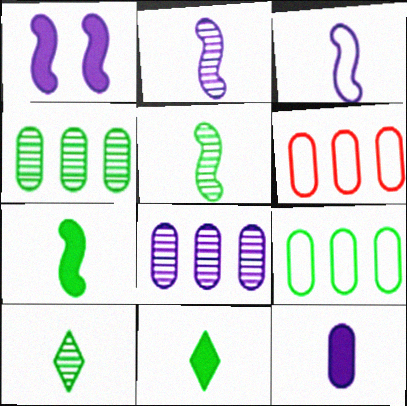[[1, 6, 10]]